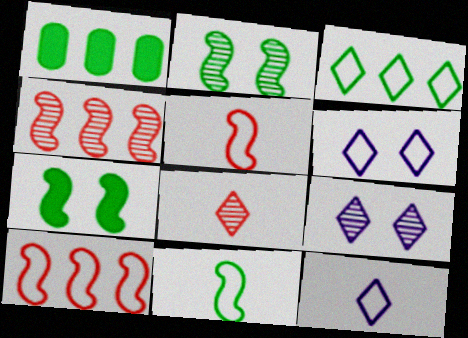[[1, 5, 9]]